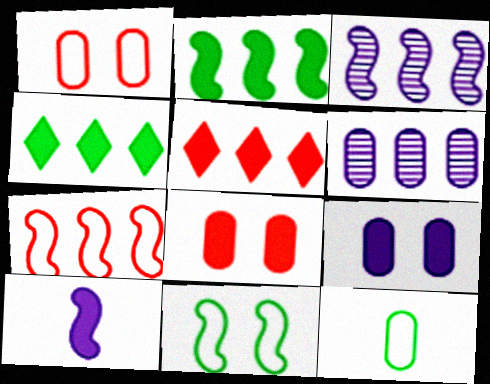[[2, 3, 7], 
[4, 6, 7], 
[4, 8, 10], 
[6, 8, 12]]